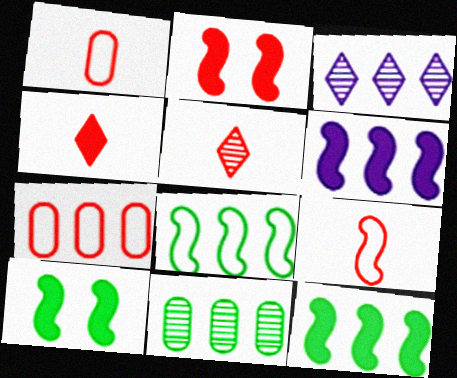[[1, 3, 10], 
[2, 5, 7], 
[3, 7, 12]]